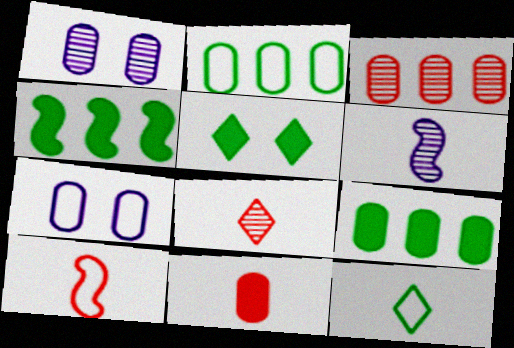[[1, 2, 11], 
[4, 7, 8], 
[6, 11, 12], 
[8, 10, 11]]